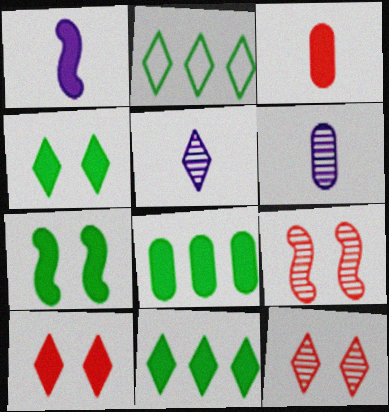[[1, 8, 10], 
[2, 5, 10]]